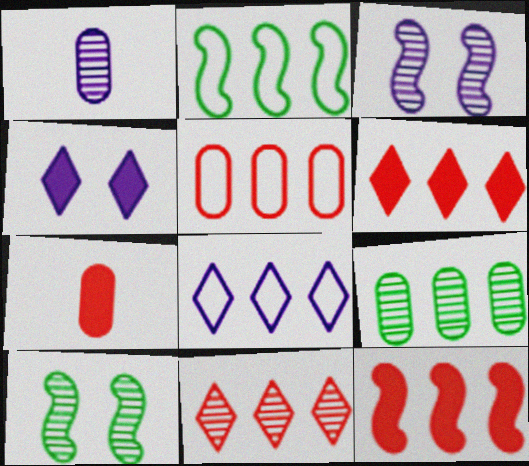[[1, 10, 11], 
[2, 5, 8], 
[5, 11, 12], 
[7, 8, 10], 
[8, 9, 12]]